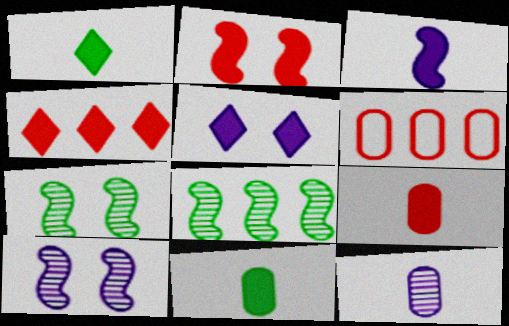[[1, 3, 9], 
[1, 4, 5], 
[1, 6, 10], 
[2, 4, 9]]